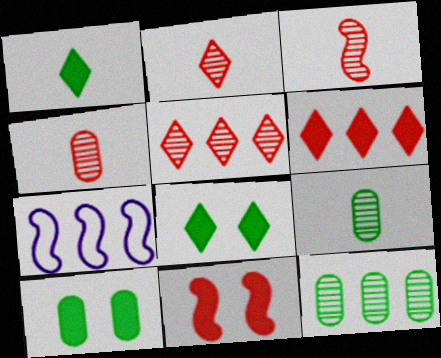[[2, 3, 4], 
[2, 7, 10], 
[4, 7, 8], 
[6, 7, 12]]